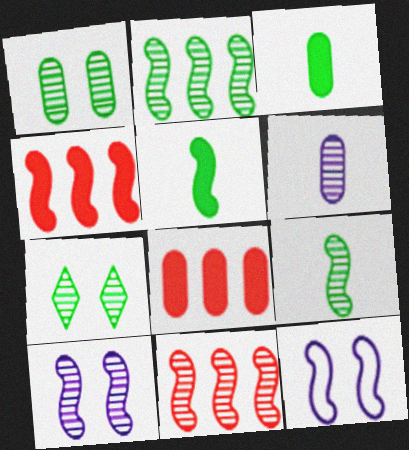[[4, 9, 12], 
[5, 11, 12], 
[6, 7, 11], 
[9, 10, 11]]